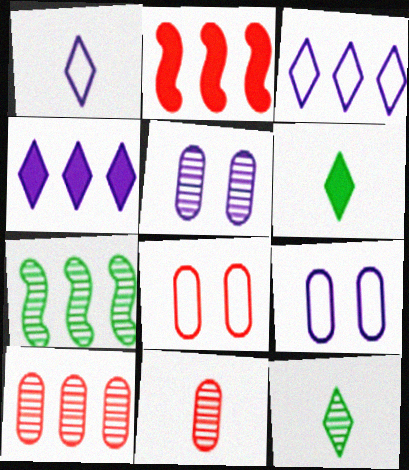[[2, 9, 12]]